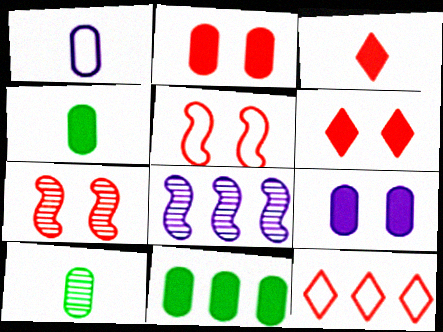[[8, 11, 12]]